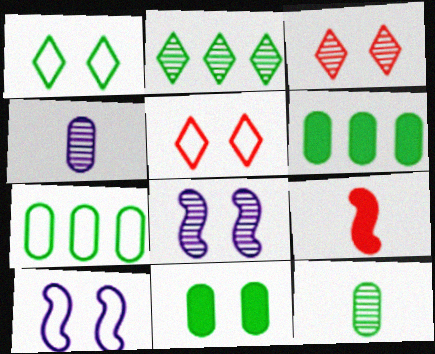[[3, 10, 11], 
[5, 8, 11], 
[7, 11, 12]]